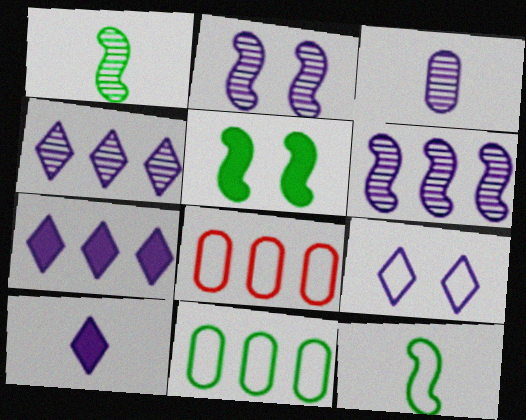[[2, 3, 4], 
[4, 9, 10], 
[8, 9, 12]]